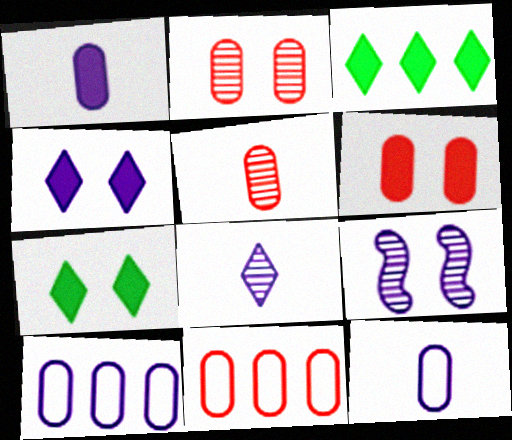[[5, 6, 11]]